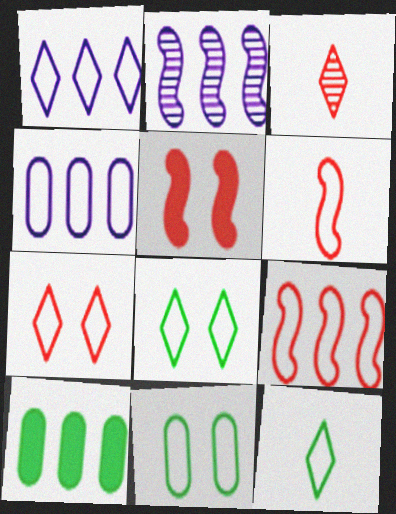[[1, 6, 11], 
[1, 7, 12], 
[4, 6, 8]]